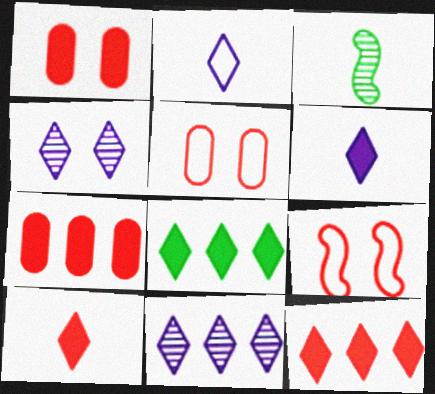[]